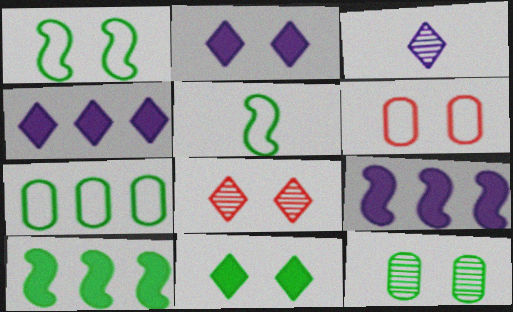[[1, 11, 12], 
[3, 6, 10]]